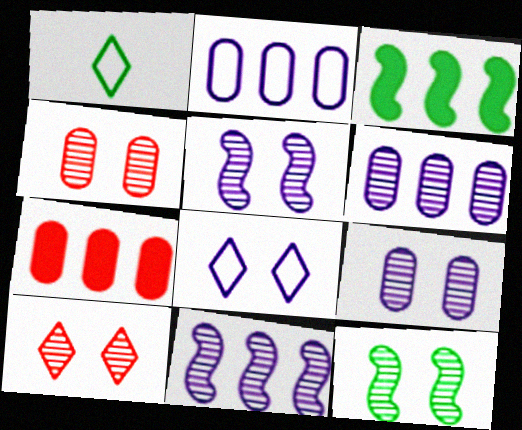[[1, 5, 7], 
[9, 10, 12]]